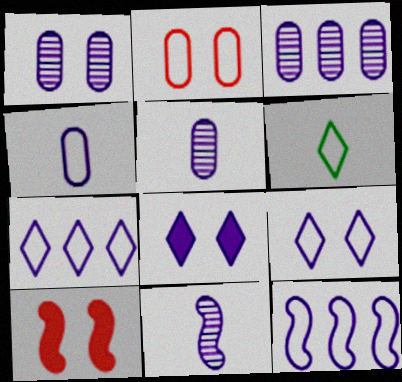[[1, 3, 5], 
[2, 6, 12], 
[3, 6, 10], 
[4, 9, 12], 
[5, 8, 12]]